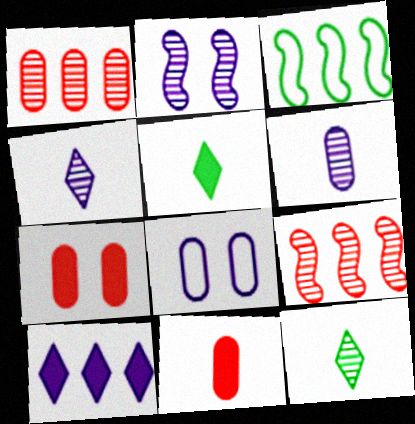[[1, 2, 12], 
[1, 3, 10], 
[3, 4, 7], 
[5, 8, 9]]